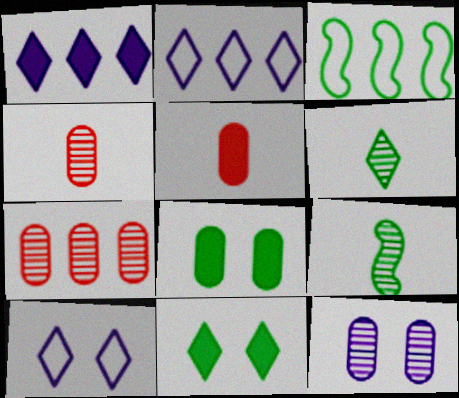[[1, 3, 7], 
[3, 6, 8]]